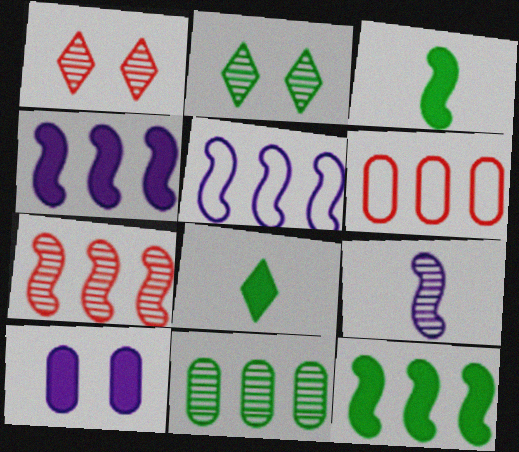[[1, 9, 11], 
[5, 7, 12]]